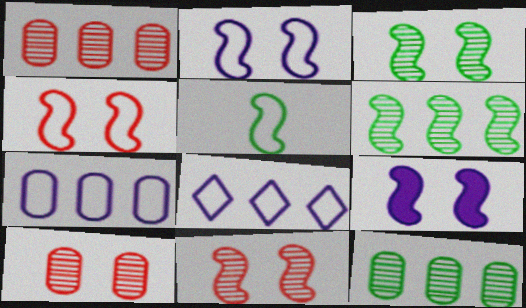[[3, 4, 9]]